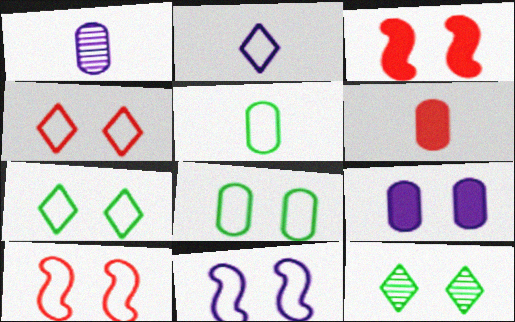[[1, 5, 6], 
[4, 8, 11], 
[9, 10, 12]]